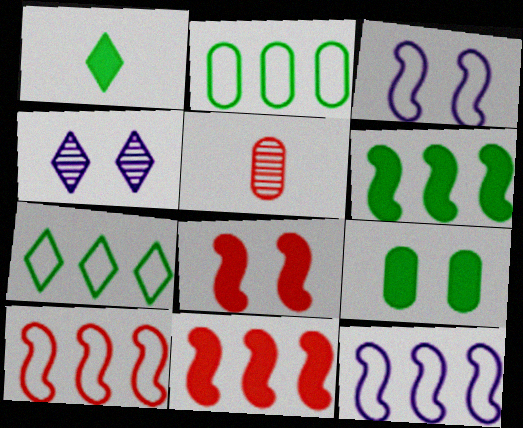[[1, 6, 9]]